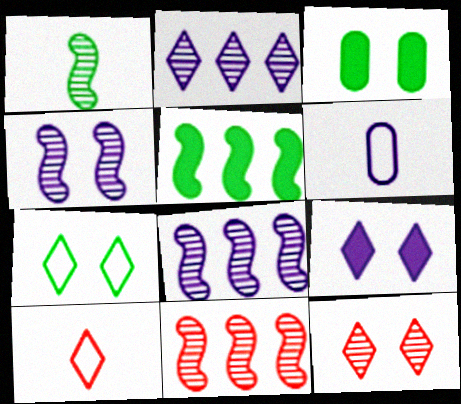[[1, 4, 11], 
[3, 8, 10], 
[5, 6, 12], 
[6, 8, 9], 
[7, 9, 12]]